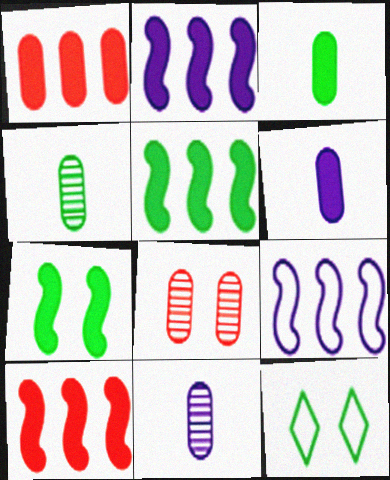[[2, 5, 10], 
[4, 5, 12], 
[10, 11, 12]]